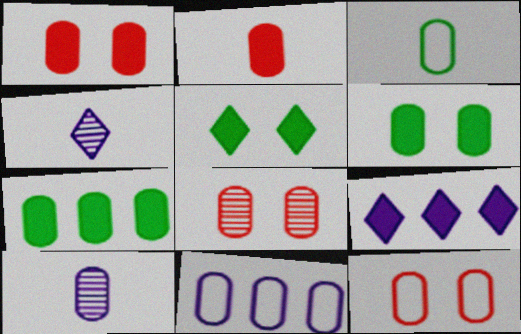[[1, 8, 12], 
[2, 3, 10], 
[3, 11, 12], 
[7, 10, 12]]